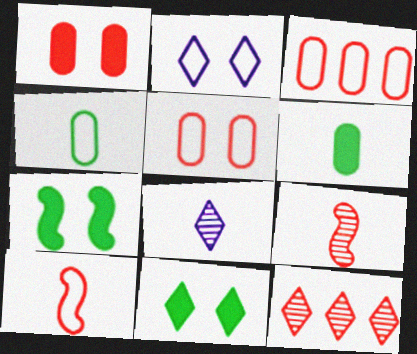[[1, 10, 12], 
[3, 7, 8], 
[6, 8, 10]]